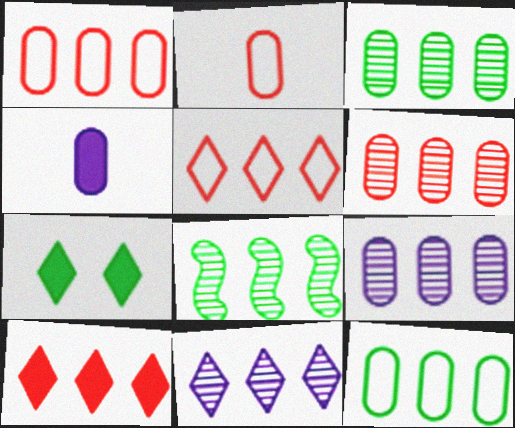[[3, 6, 9], 
[6, 8, 11]]